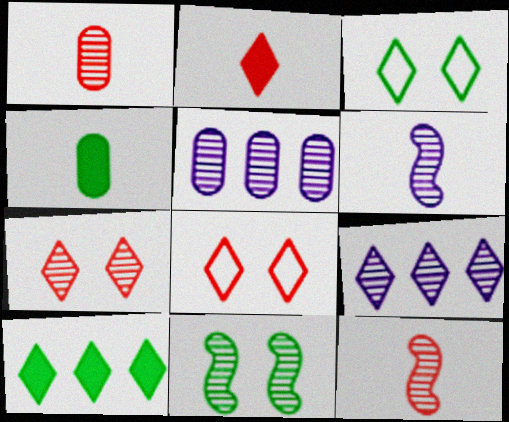[[1, 9, 11], 
[2, 3, 9]]